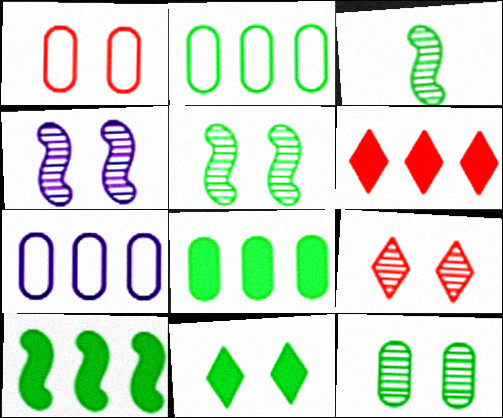[[1, 4, 11], 
[2, 3, 11], 
[4, 9, 12]]